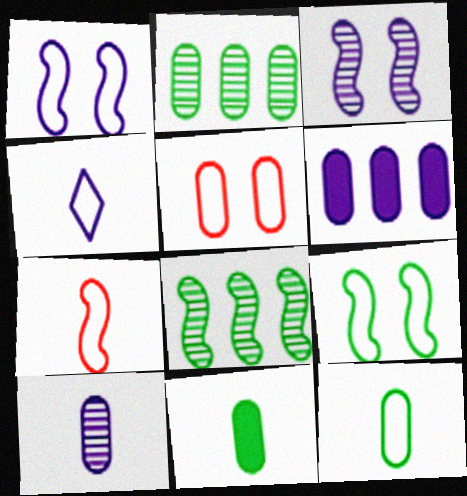[[3, 4, 6], 
[4, 7, 12]]